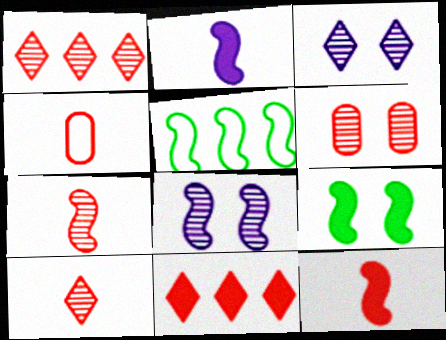[[1, 6, 7], 
[4, 10, 12], 
[5, 8, 12]]